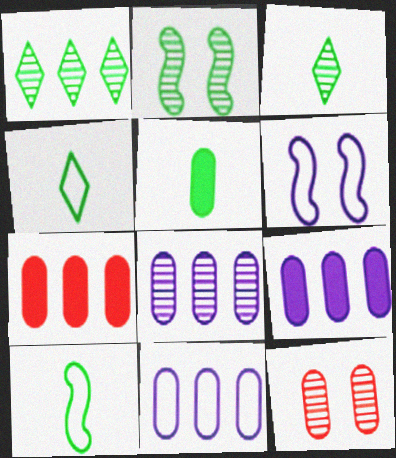[[3, 5, 10], 
[3, 6, 7], 
[5, 11, 12], 
[8, 9, 11]]